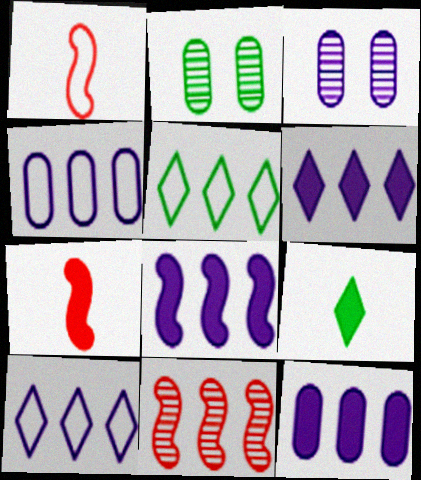[[1, 2, 6], 
[2, 7, 10], 
[3, 5, 7], 
[5, 11, 12], 
[6, 8, 12]]